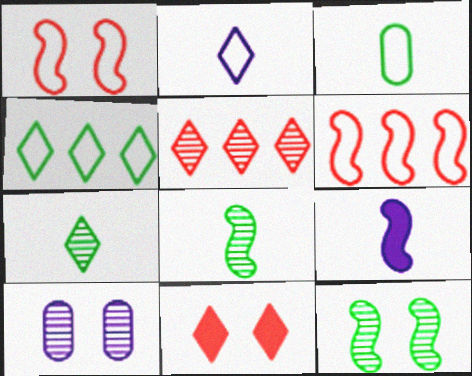[[5, 8, 10], 
[6, 9, 12]]